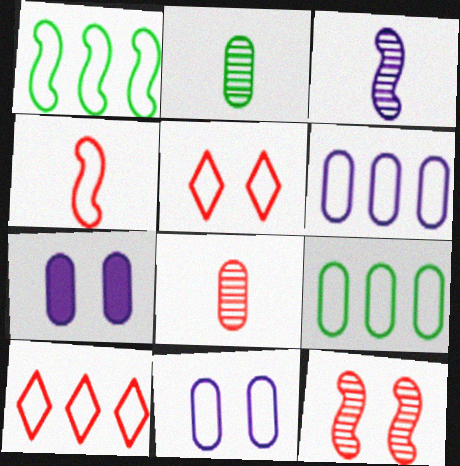[[1, 6, 10], 
[7, 8, 9]]